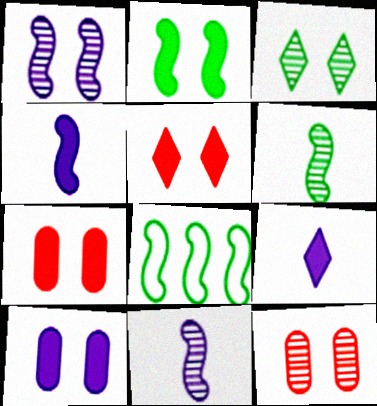[[1, 3, 12], 
[2, 5, 10], 
[2, 6, 8], 
[8, 9, 12]]